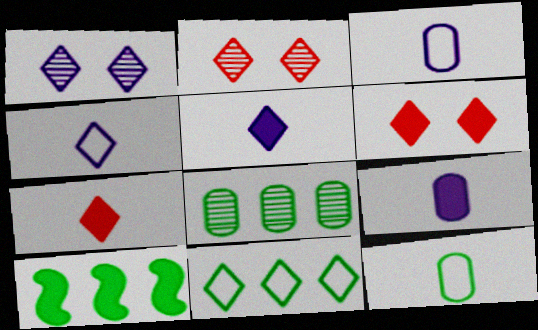[[1, 7, 11], 
[2, 3, 10], 
[2, 5, 11], 
[6, 9, 10], 
[8, 10, 11]]